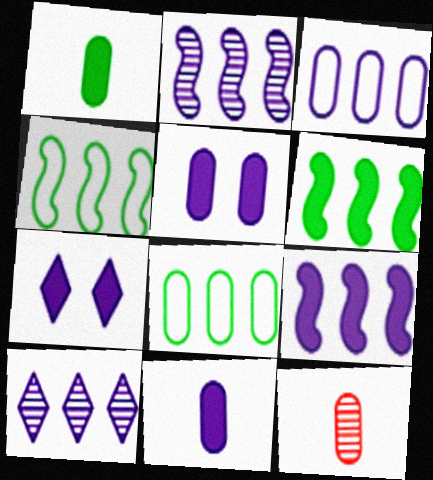[[3, 9, 10], 
[4, 7, 12], 
[5, 8, 12], 
[7, 9, 11]]